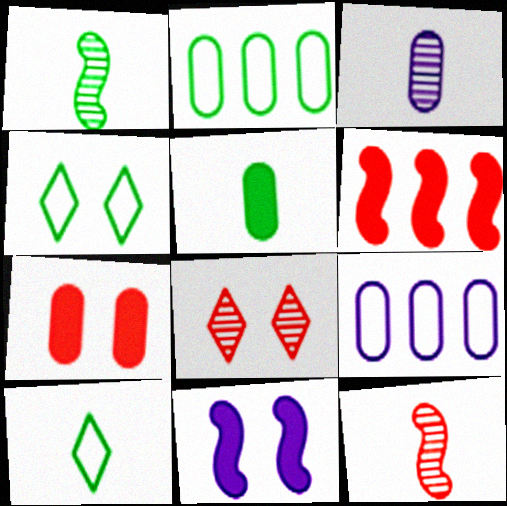[[1, 5, 10], 
[2, 3, 7], 
[3, 4, 6]]